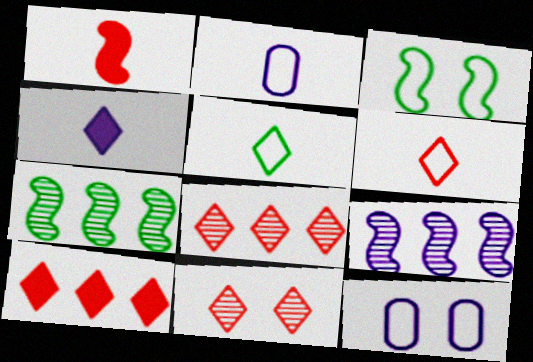[[1, 3, 9], 
[4, 9, 12], 
[6, 10, 11]]